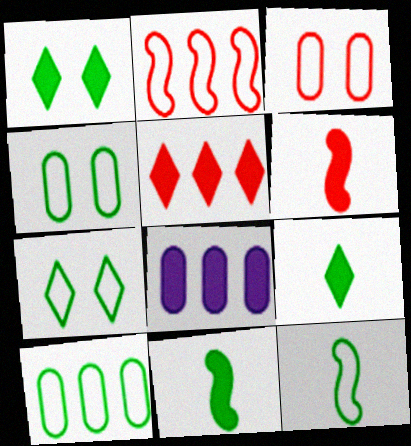[[1, 6, 8], 
[7, 10, 12]]